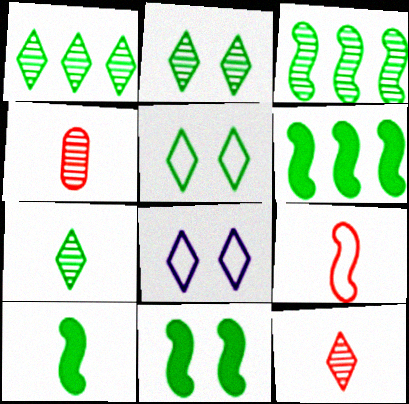[[1, 2, 7], 
[4, 6, 8], 
[6, 10, 11]]